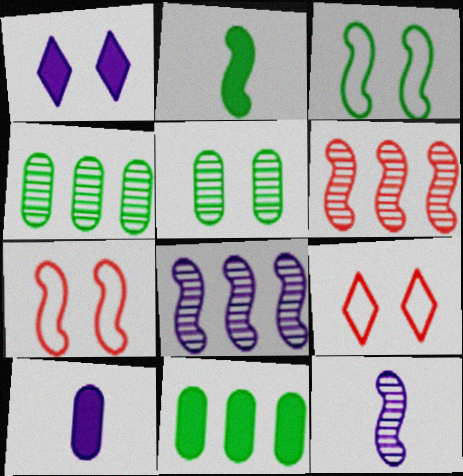[[1, 5, 7], 
[2, 7, 8], 
[9, 11, 12]]